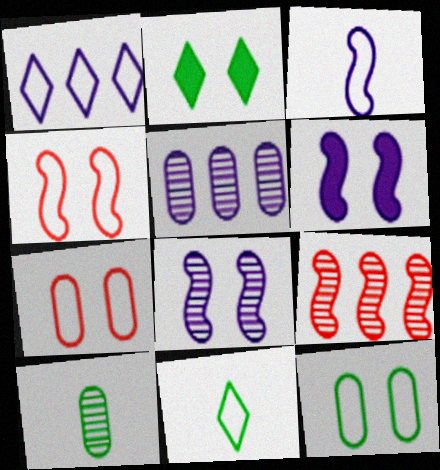[[2, 7, 8]]